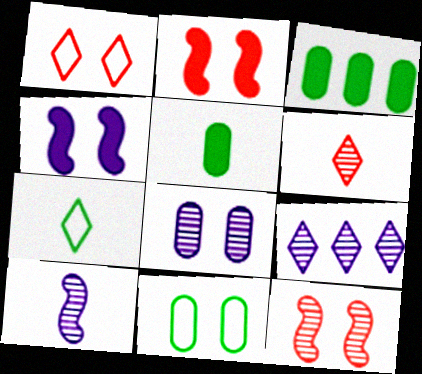[[1, 3, 10], 
[8, 9, 10]]